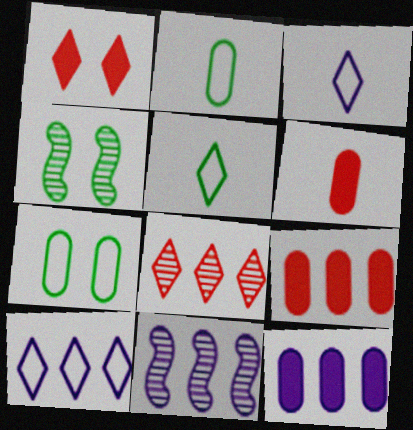[[1, 2, 11], 
[3, 4, 9], 
[4, 6, 10], 
[10, 11, 12]]